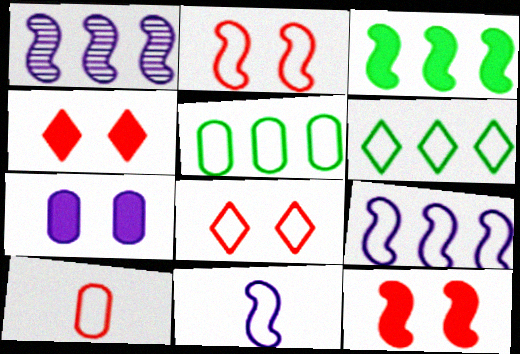[[5, 8, 11]]